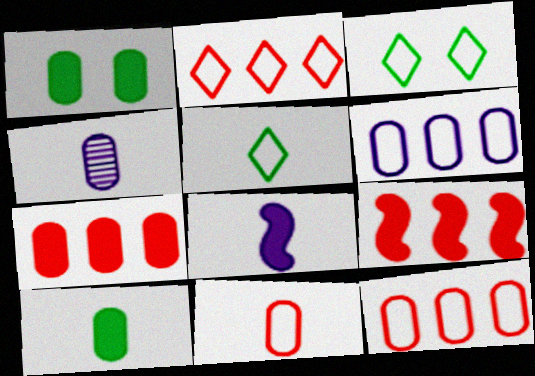[[1, 4, 12], 
[3, 4, 9], 
[4, 10, 11]]